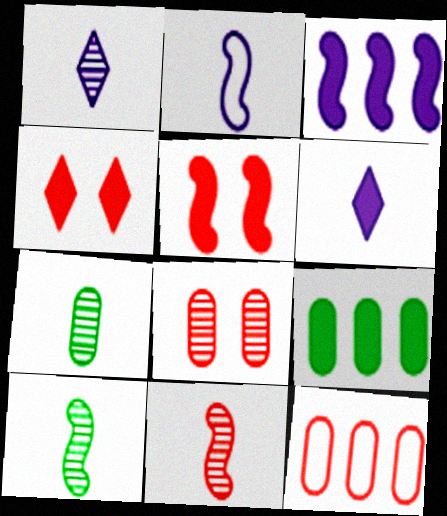[[1, 7, 11], 
[4, 11, 12], 
[5, 6, 9]]